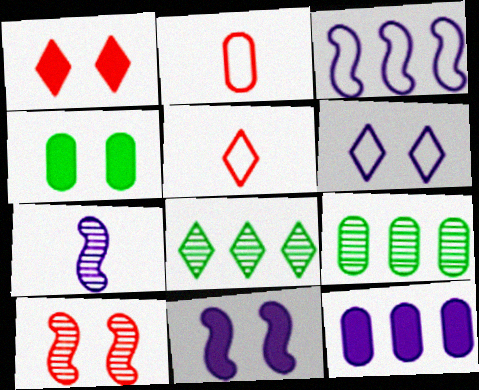[[1, 4, 11], 
[2, 8, 11], 
[3, 7, 11], 
[4, 6, 10], 
[5, 9, 11], 
[6, 7, 12]]